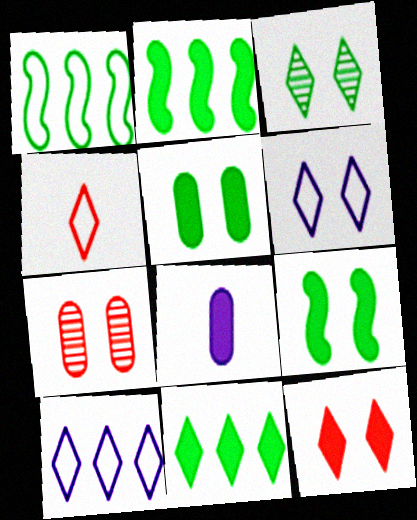[[2, 8, 12], 
[3, 6, 12], 
[6, 7, 9]]